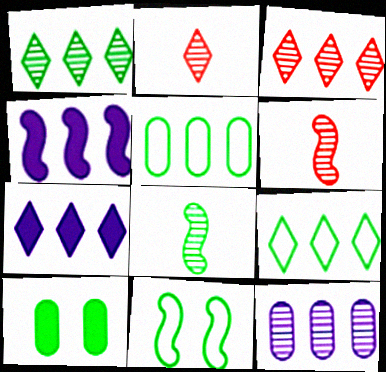[[3, 4, 5], 
[3, 7, 9], 
[4, 6, 11], 
[8, 9, 10]]